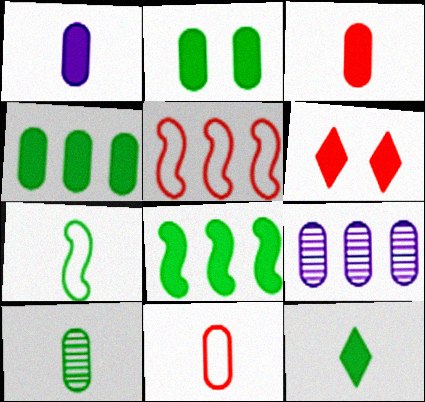[[1, 6, 8], 
[1, 10, 11], 
[2, 8, 12], 
[2, 9, 11], 
[6, 7, 9], 
[7, 10, 12]]